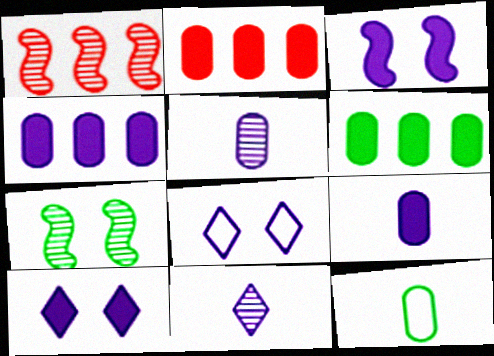[[1, 10, 12], 
[2, 4, 6]]